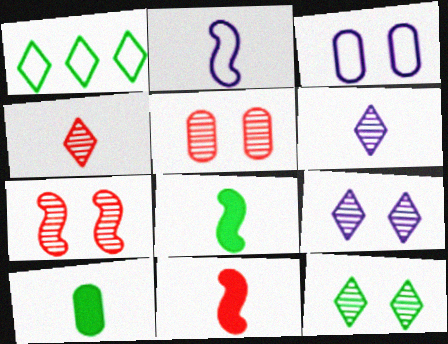[[2, 4, 10]]